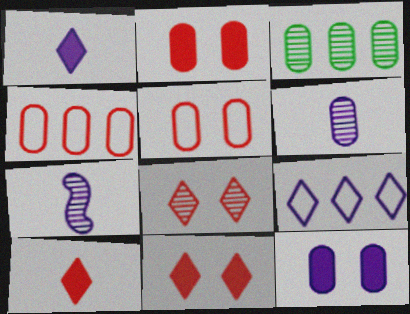[[3, 7, 8], 
[7, 9, 12]]